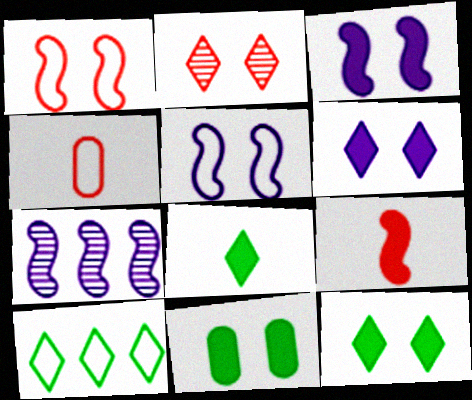[[2, 5, 11], 
[4, 5, 10], 
[4, 7, 12]]